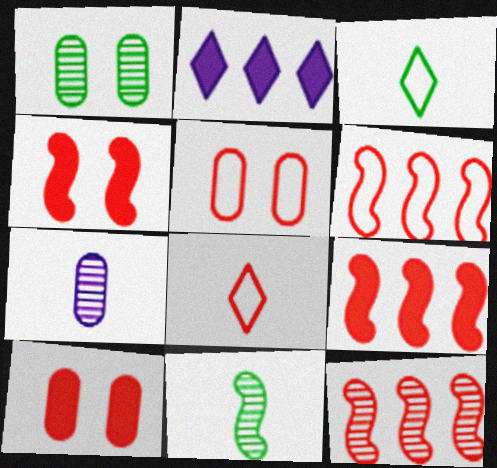[[2, 5, 11], 
[5, 6, 8], 
[6, 9, 12], 
[8, 10, 12]]